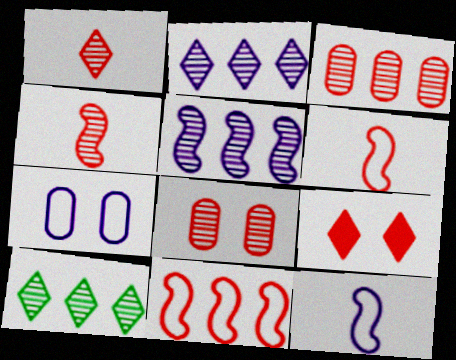[[3, 5, 10], 
[3, 6, 9]]